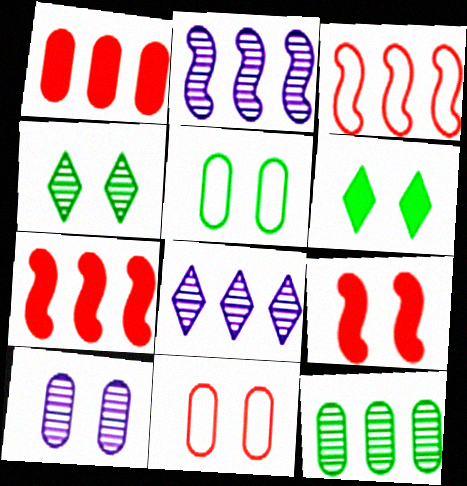[]